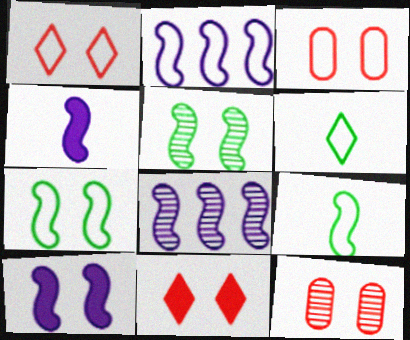[[2, 3, 6]]